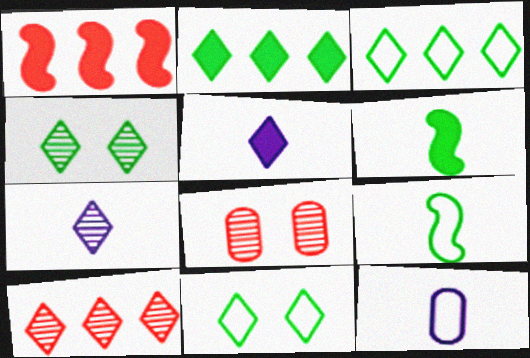[[1, 4, 12], 
[4, 7, 10], 
[5, 10, 11]]